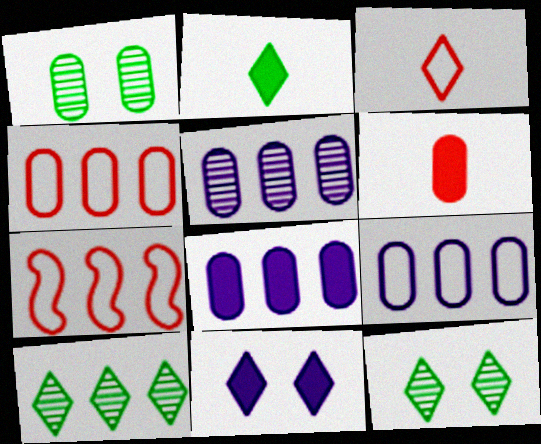[[1, 6, 9], 
[3, 10, 11], 
[5, 8, 9], 
[7, 8, 10]]